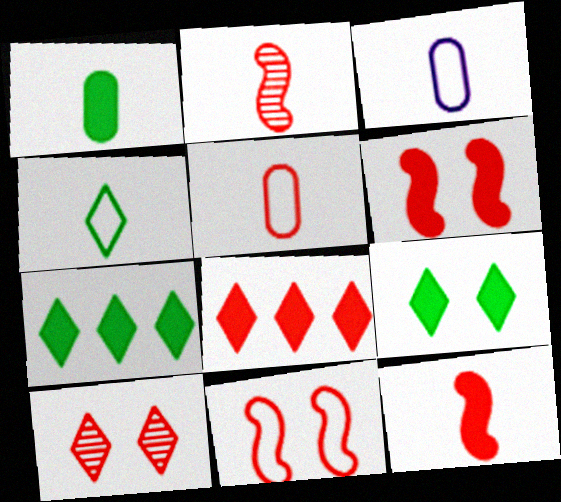[]